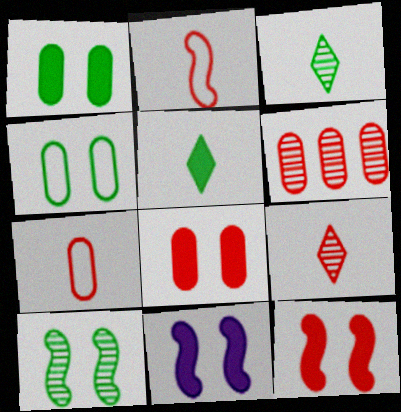[[6, 7, 8]]